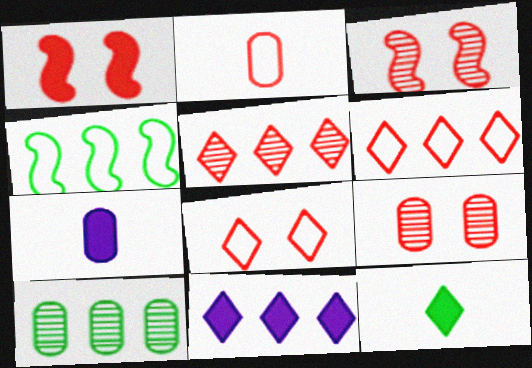[[1, 2, 5], 
[1, 8, 9]]